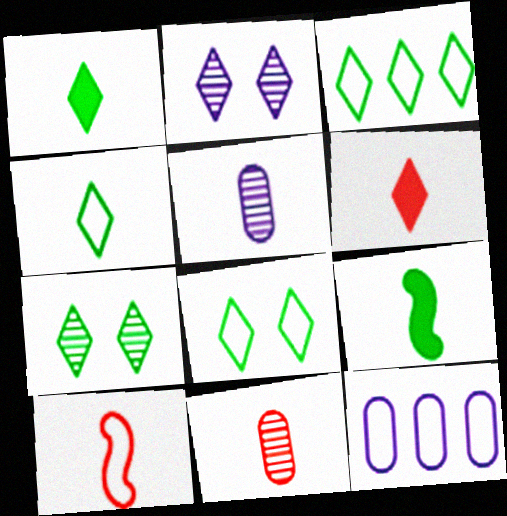[[1, 3, 7], 
[1, 5, 10], 
[2, 3, 6], 
[3, 4, 8], 
[6, 10, 11], 
[8, 10, 12]]